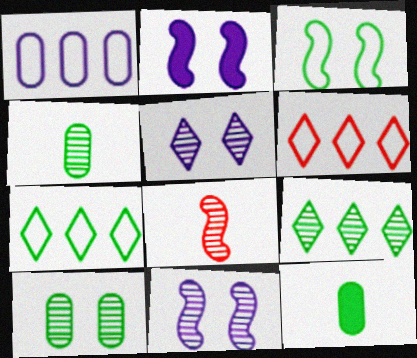[[2, 4, 6], 
[3, 9, 12], 
[6, 11, 12]]